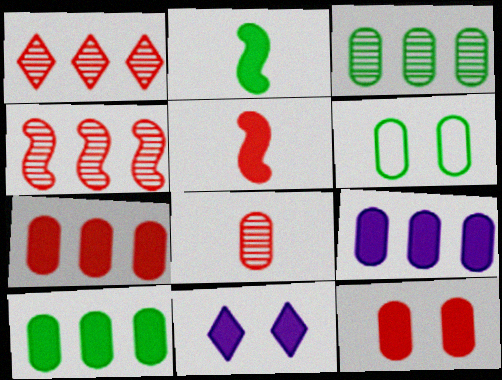[[2, 7, 11], 
[5, 10, 11], 
[6, 8, 9], 
[7, 9, 10]]